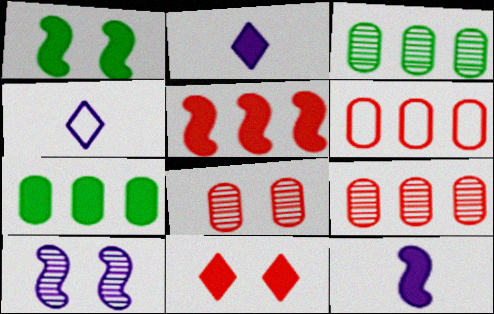[[1, 4, 9], 
[1, 5, 12], 
[7, 11, 12]]